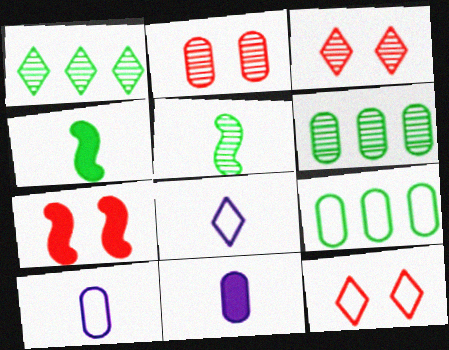[[1, 7, 10], 
[2, 7, 12], 
[2, 9, 11], 
[6, 7, 8]]